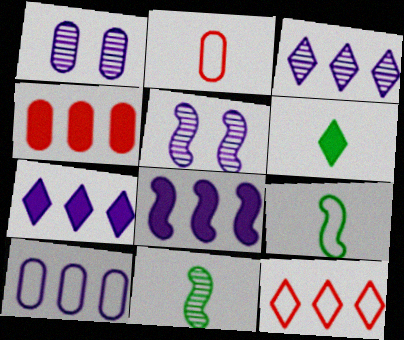[[3, 8, 10]]